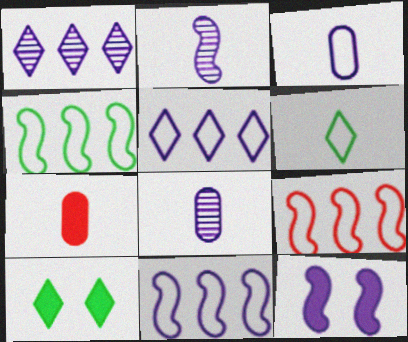[[1, 3, 12], 
[2, 6, 7], 
[2, 11, 12], 
[4, 9, 11], 
[5, 8, 12], 
[8, 9, 10]]